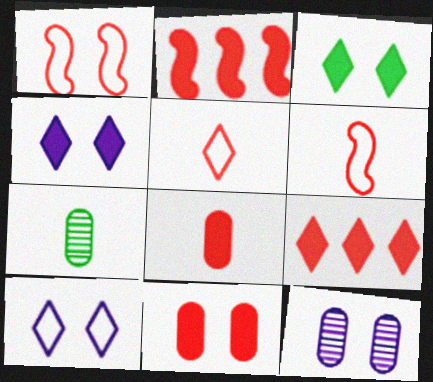[[1, 3, 12], 
[2, 7, 10]]